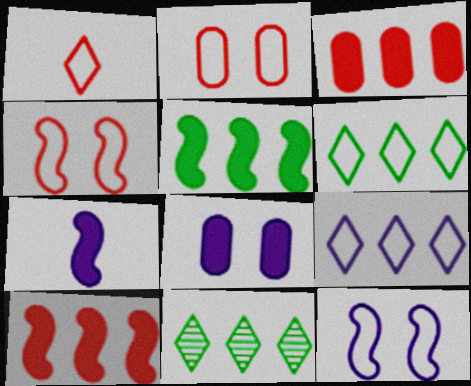[[2, 7, 11]]